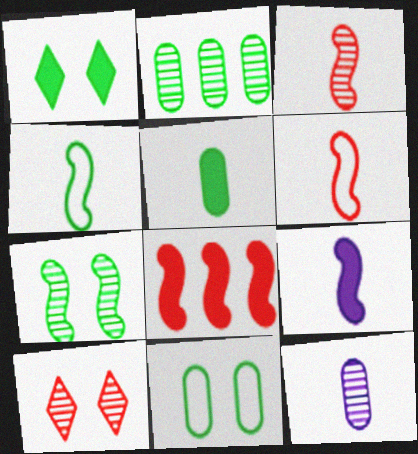[[1, 2, 4], 
[1, 7, 11], 
[2, 5, 11], 
[3, 4, 9]]